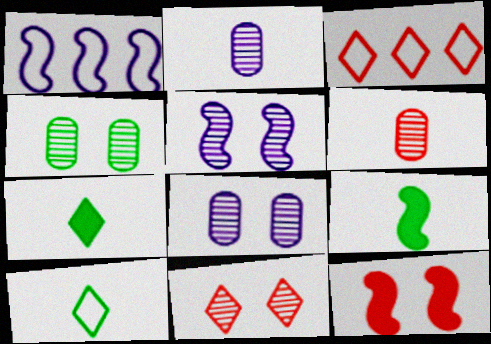[[3, 6, 12], 
[3, 8, 9], 
[4, 5, 11]]